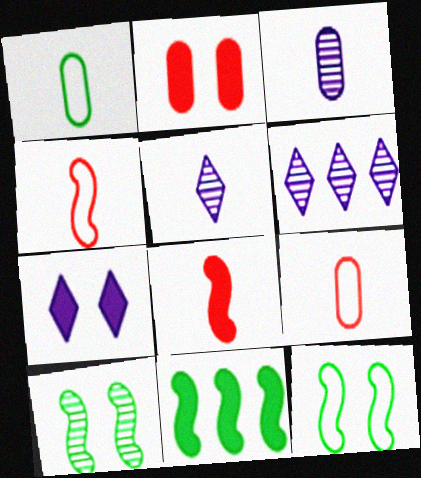[[1, 5, 8]]